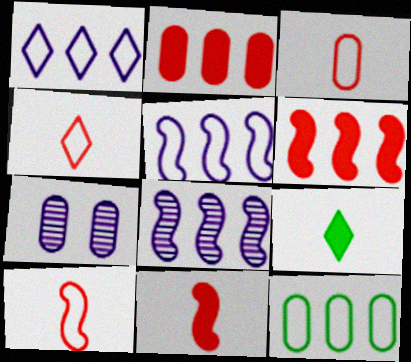[[3, 4, 10]]